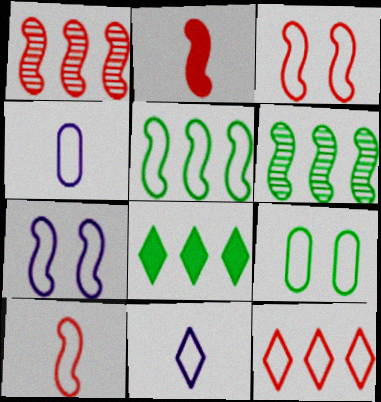[[1, 2, 3], 
[2, 6, 7], 
[5, 7, 10]]